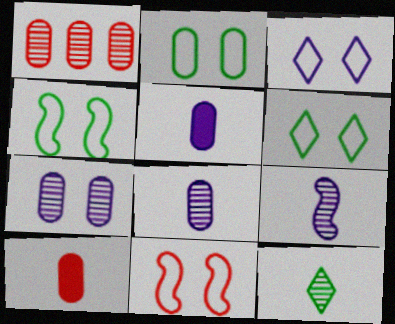[[1, 2, 5], 
[2, 3, 11], 
[2, 4, 6]]